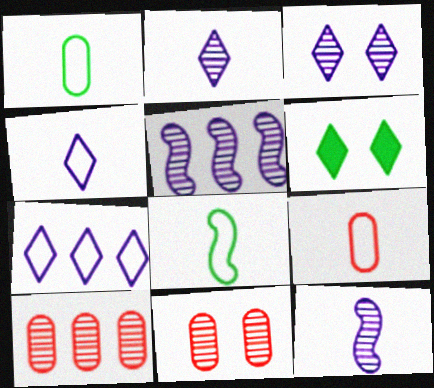[[4, 8, 9], 
[5, 6, 9]]